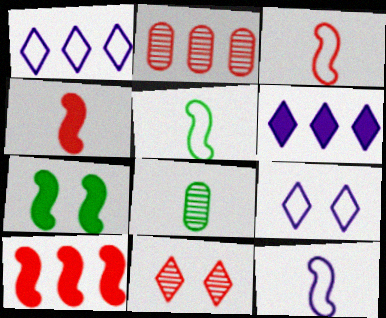[[3, 5, 12], 
[8, 9, 10]]